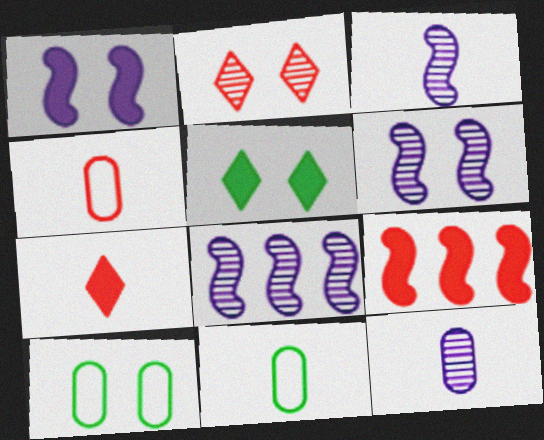[[1, 2, 10], 
[2, 4, 9], 
[3, 6, 8], 
[3, 7, 11], 
[4, 5, 8], 
[7, 8, 10]]